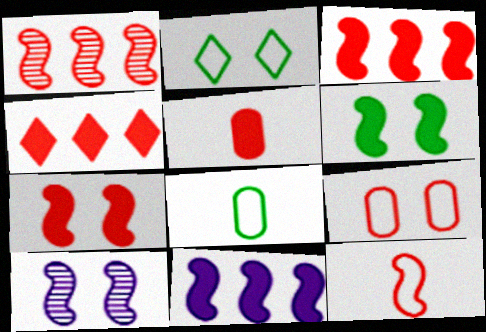[[1, 7, 12], 
[4, 5, 7], 
[4, 8, 10]]